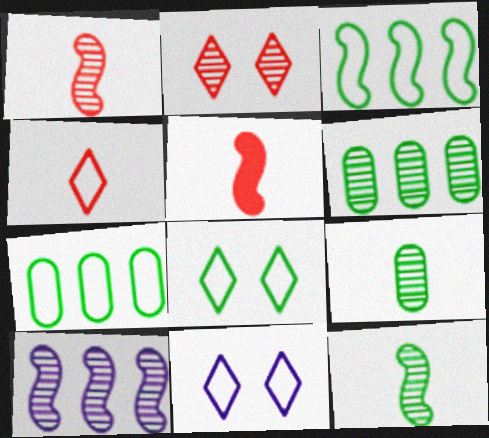[[2, 9, 10], 
[5, 6, 11]]